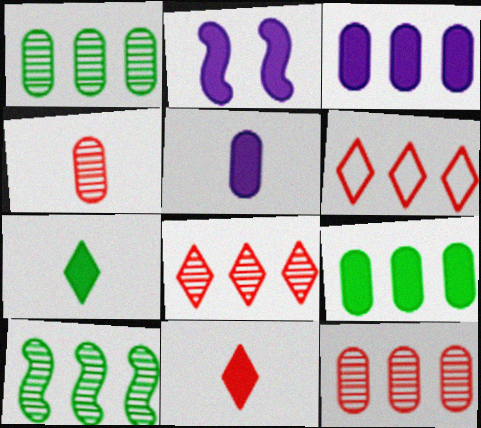[[2, 9, 11], 
[3, 6, 10]]